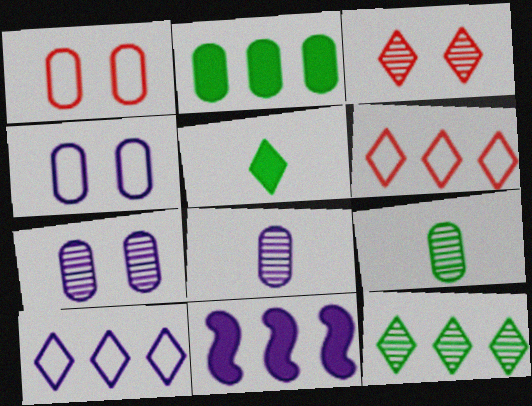[[1, 2, 8], 
[3, 5, 10]]